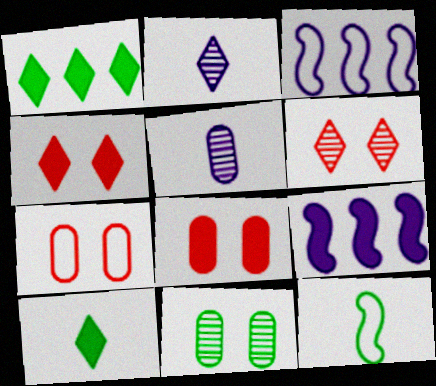[[1, 11, 12], 
[8, 9, 10]]